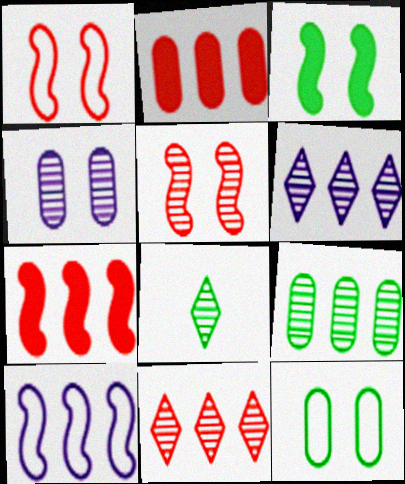[]